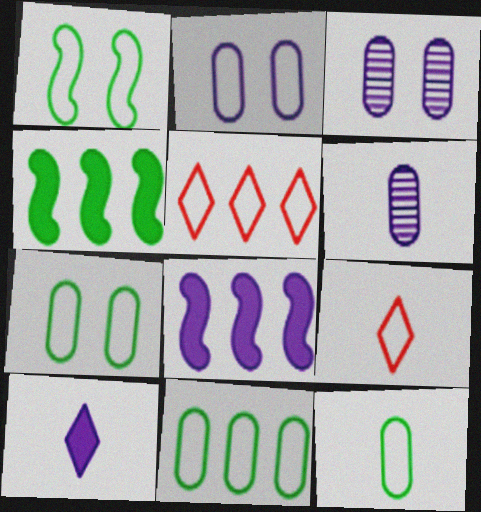[[3, 4, 9], 
[7, 11, 12]]